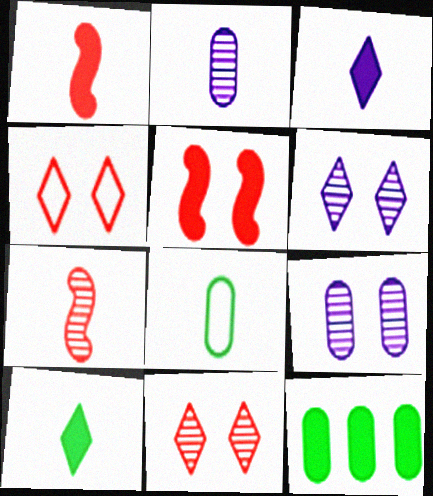[[3, 5, 12], 
[3, 7, 8]]